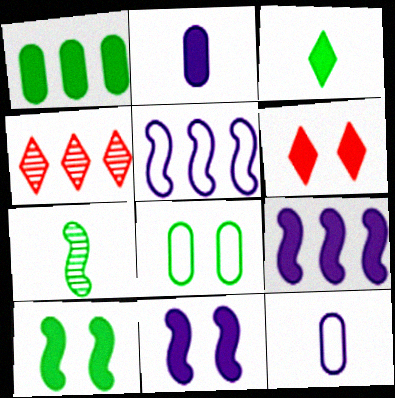[[1, 3, 10], 
[1, 4, 5], 
[4, 10, 12]]